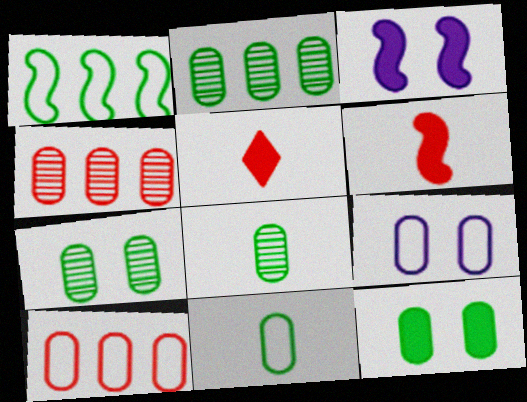[[2, 7, 8], 
[2, 11, 12], 
[9, 10, 11]]